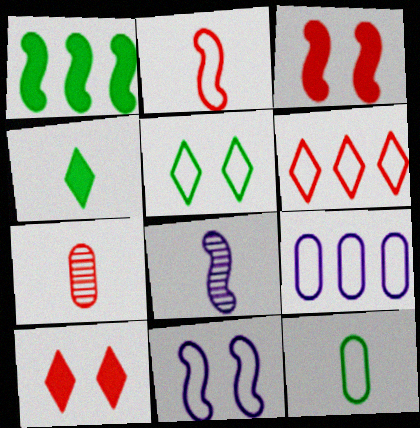[[2, 5, 9], 
[3, 6, 7], 
[6, 11, 12]]